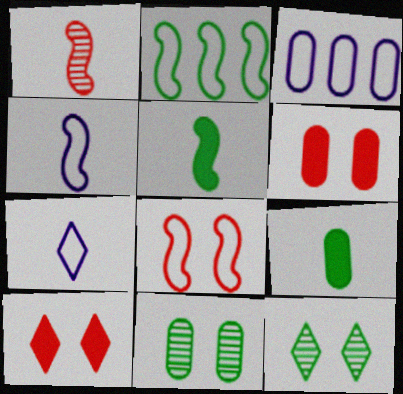[[1, 4, 5], 
[1, 7, 9], 
[2, 4, 8], 
[2, 9, 12]]